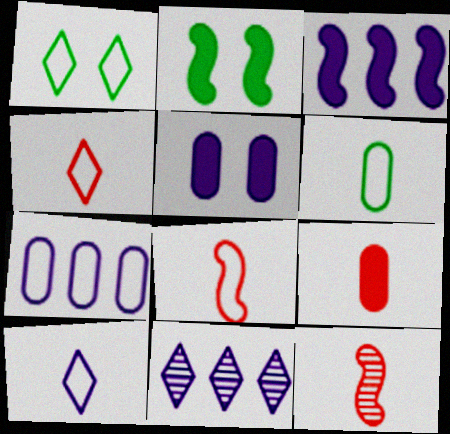[[1, 7, 8], 
[3, 7, 11], 
[4, 9, 12], 
[6, 8, 10]]